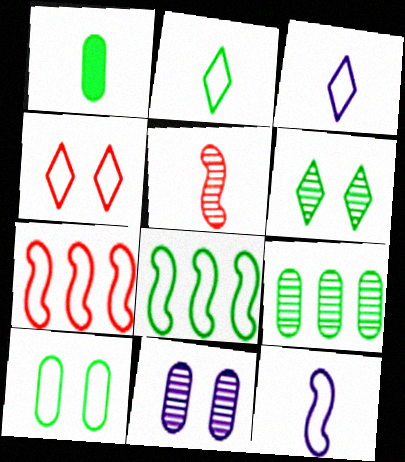[[1, 3, 5], 
[1, 6, 8], 
[1, 9, 10], 
[2, 8, 10], 
[3, 7, 10]]